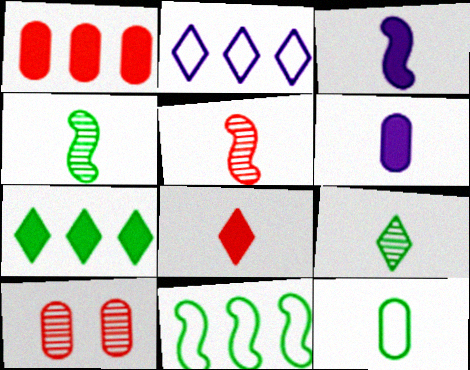[]